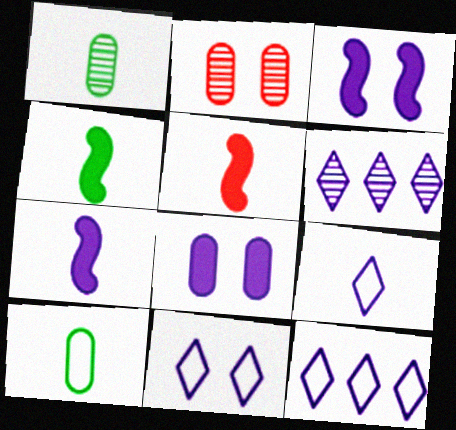[[1, 5, 9], 
[2, 4, 12], 
[4, 5, 7], 
[9, 11, 12]]